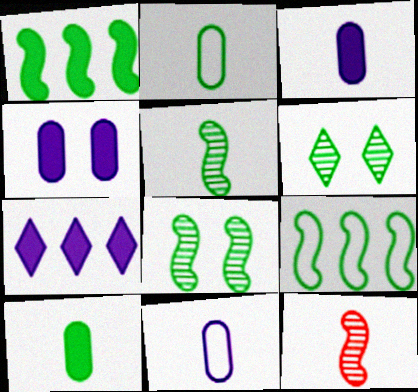[[1, 2, 6], 
[6, 9, 10]]